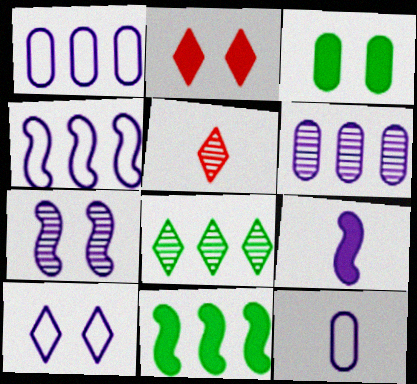[[3, 4, 5], 
[4, 7, 9], 
[4, 10, 12], 
[6, 9, 10]]